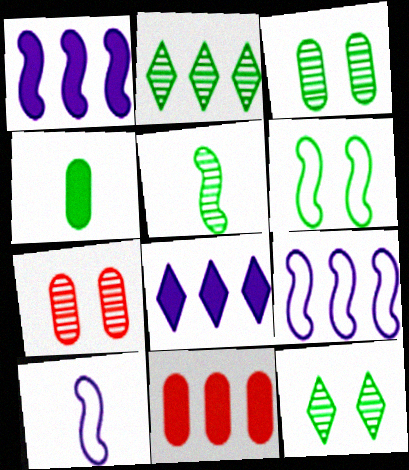[[2, 3, 5], 
[2, 4, 6], 
[2, 9, 11], 
[10, 11, 12]]